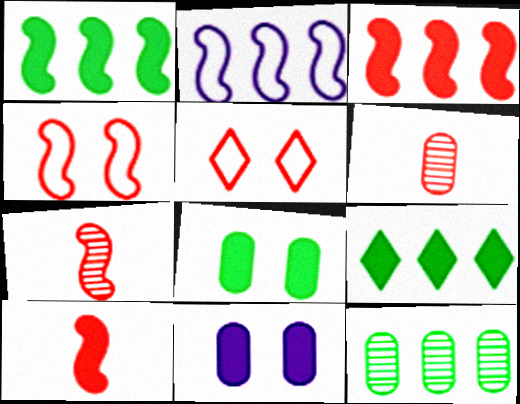[[3, 4, 7], 
[3, 5, 6], 
[9, 10, 11]]